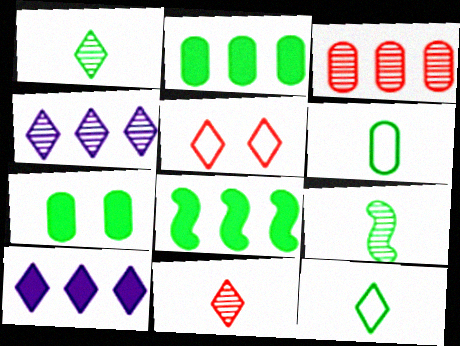[[1, 5, 10]]